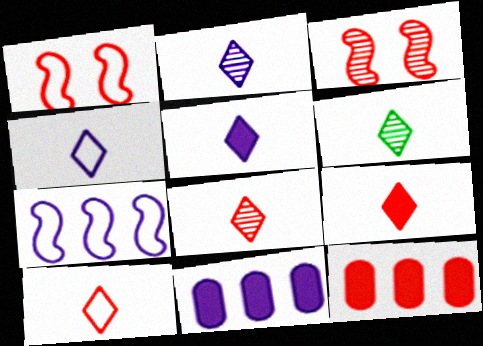[[1, 6, 11], 
[1, 8, 12], 
[2, 4, 5], 
[2, 6, 8], 
[3, 10, 12], 
[4, 6, 9], 
[5, 6, 10], 
[8, 9, 10]]